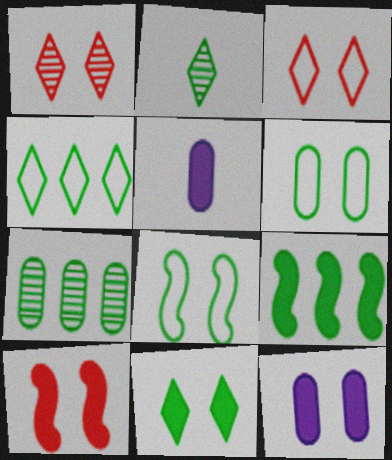[[1, 8, 12], 
[2, 4, 11], 
[2, 6, 9], 
[4, 7, 9], 
[10, 11, 12]]